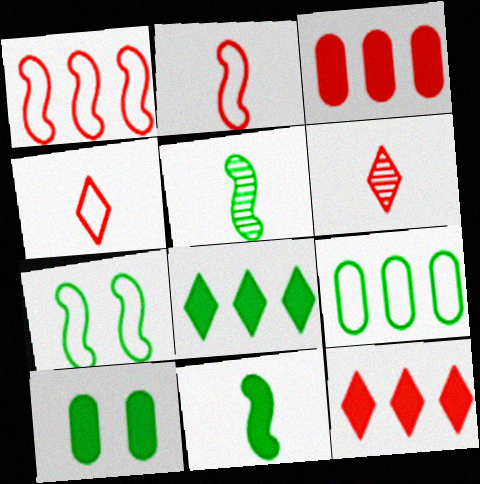[[8, 10, 11]]